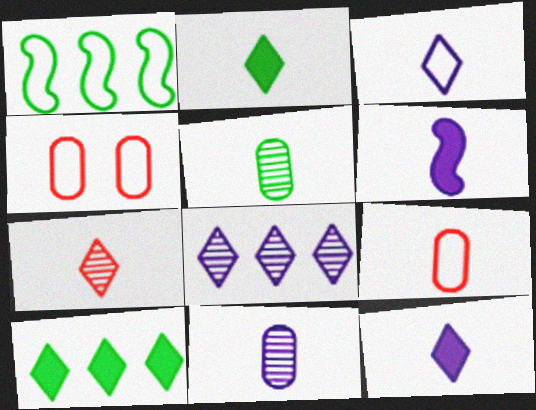[[1, 3, 4], 
[2, 3, 7], 
[3, 6, 11]]